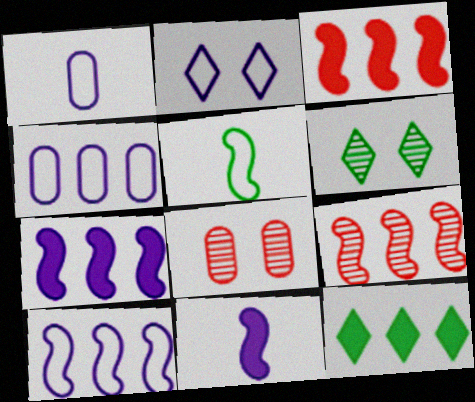[[1, 2, 10], 
[1, 3, 6], 
[4, 9, 12]]